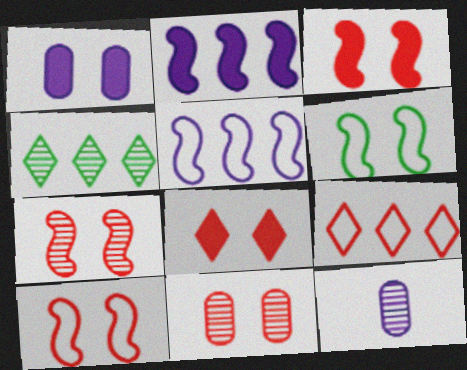[[3, 7, 10], 
[4, 7, 12], 
[8, 10, 11]]